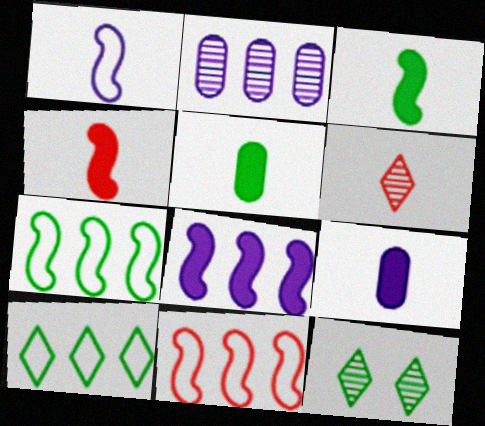[[1, 5, 6], 
[5, 7, 12], 
[9, 11, 12]]